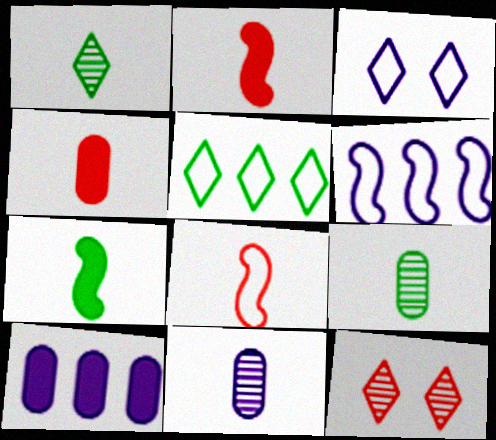[]